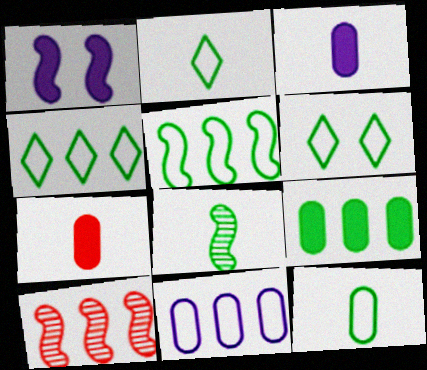[[2, 4, 6], 
[3, 6, 10], 
[5, 6, 12], 
[6, 8, 9]]